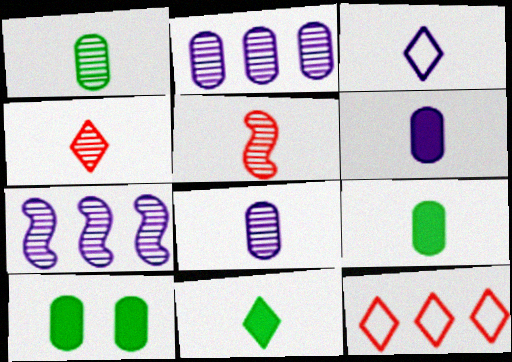[[3, 4, 11], 
[3, 5, 9]]